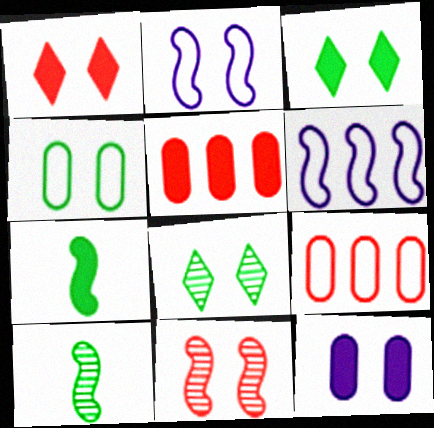[[6, 7, 11]]